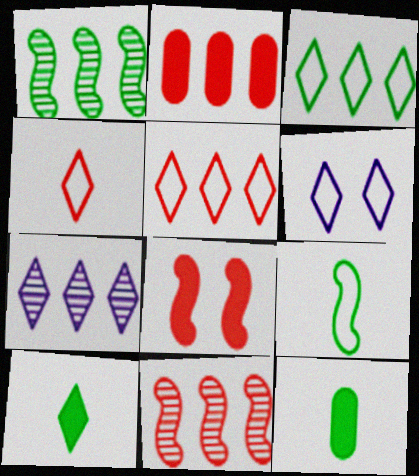[[2, 5, 11], 
[3, 4, 6], 
[6, 11, 12]]